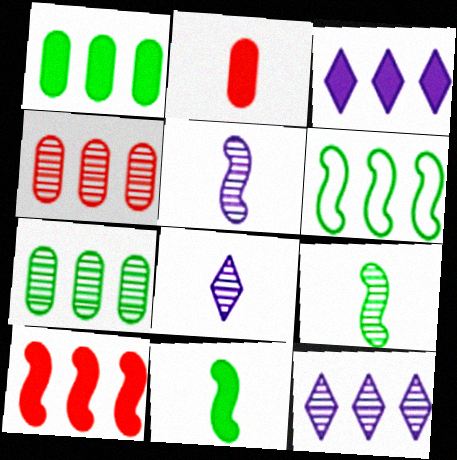[[1, 3, 10], 
[3, 4, 6]]